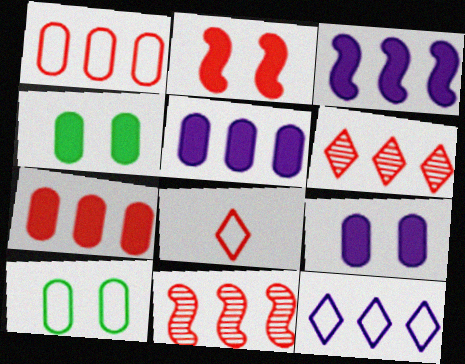[]